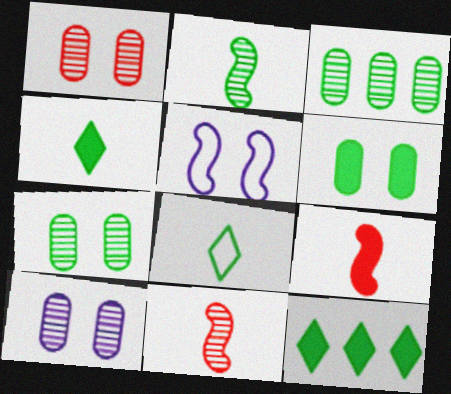[[1, 7, 10]]